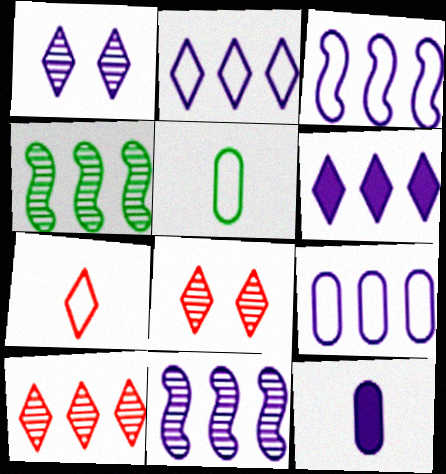[[1, 3, 12], 
[2, 3, 9], 
[6, 9, 11]]